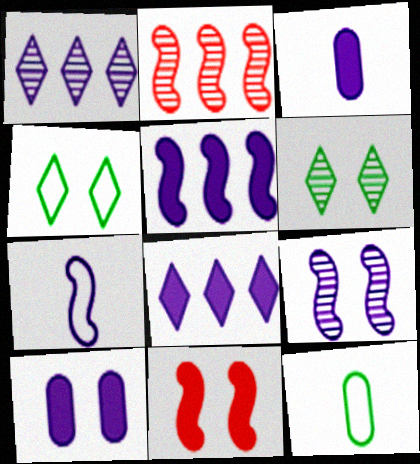[[1, 7, 10], 
[1, 11, 12], 
[2, 3, 4], 
[5, 7, 9]]